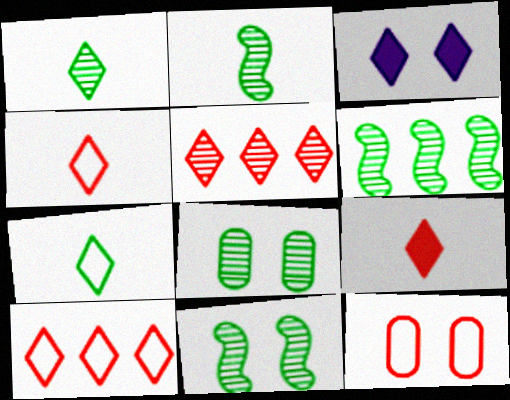[[1, 3, 10], 
[1, 6, 8], 
[2, 6, 11], 
[3, 5, 7], 
[3, 11, 12]]